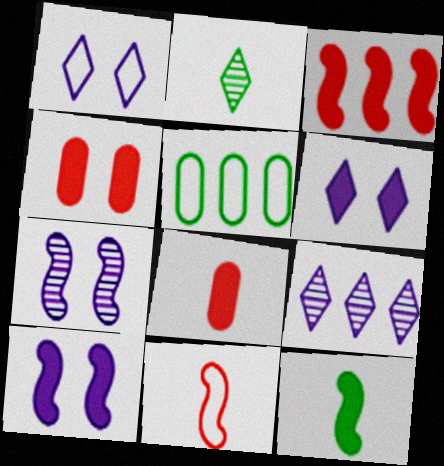[[1, 5, 11], 
[3, 5, 9], 
[3, 10, 12]]